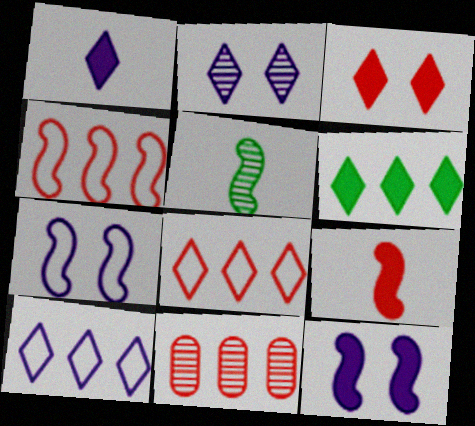[[1, 2, 10], 
[1, 3, 6], 
[2, 5, 11], 
[4, 5, 12]]